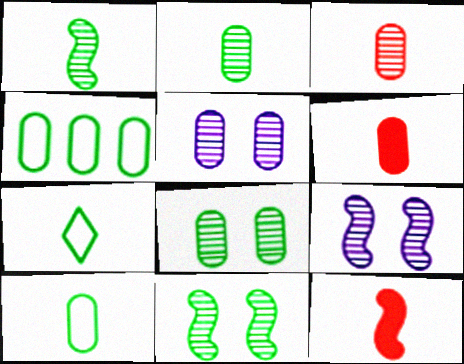[[4, 5, 6]]